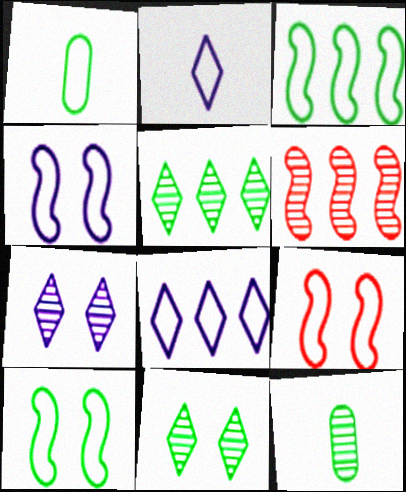[[1, 8, 9], 
[4, 9, 10], 
[6, 7, 12]]